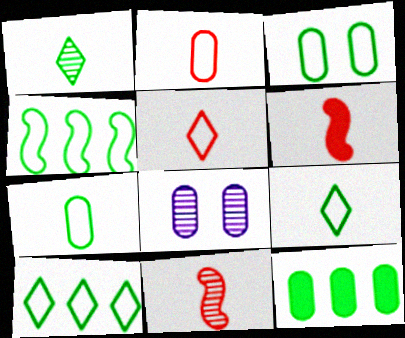[[2, 8, 12], 
[3, 4, 9], 
[6, 8, 10]]